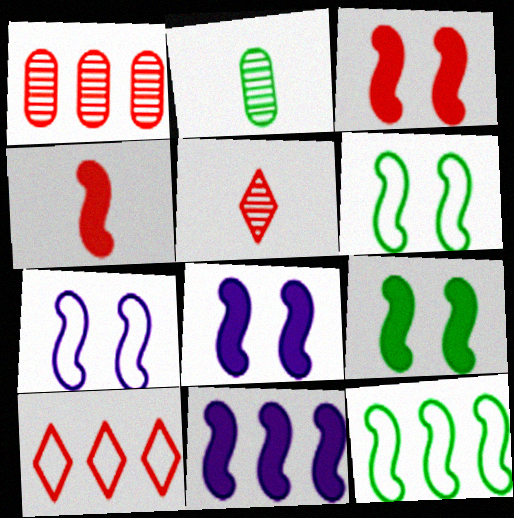[[2, 8, 10], 
[3, 8, 9], 
[4, 9, 11]]